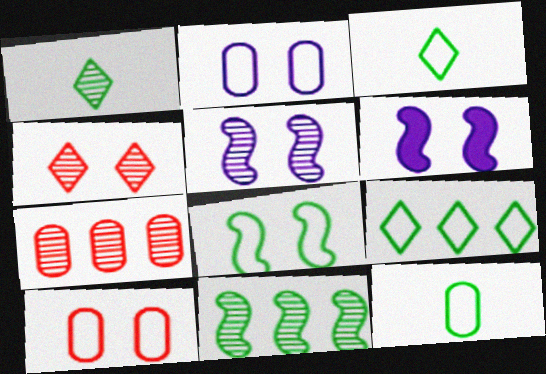[[1, 5, 7], 
[3, 6, 7], 
[8, 9, 12]]